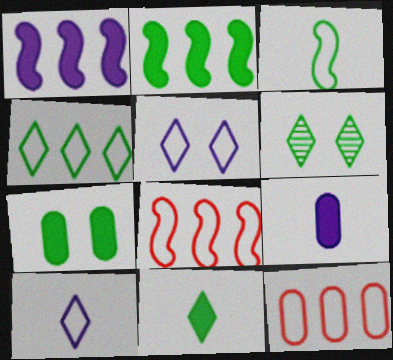[[2, 7, 11], 
[3, 5, 12], 
[4, 6, 11], 
[6, 8, 9]]